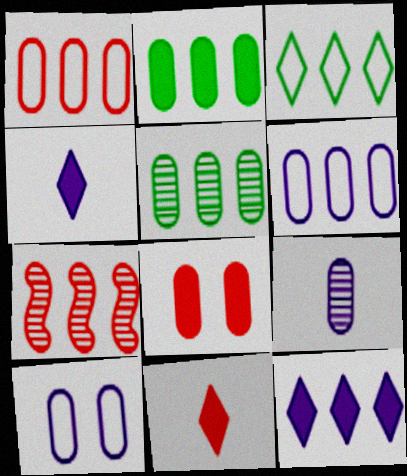[]